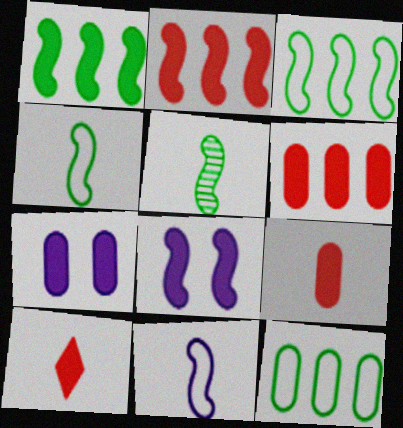[[1, 7, 10]]